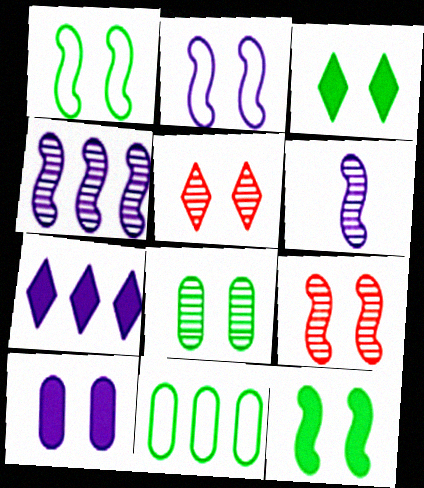[[1, 3, 8], 
[1, 5, 10], 
[2, 9, 12]]